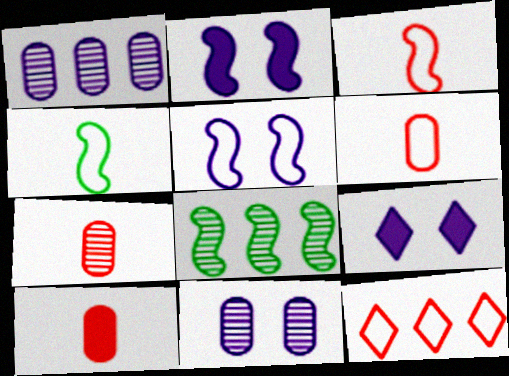[[2, 3, 8], 
[5, 9, 11], 
[6, 7, 10], 
[6, 8, 9]]